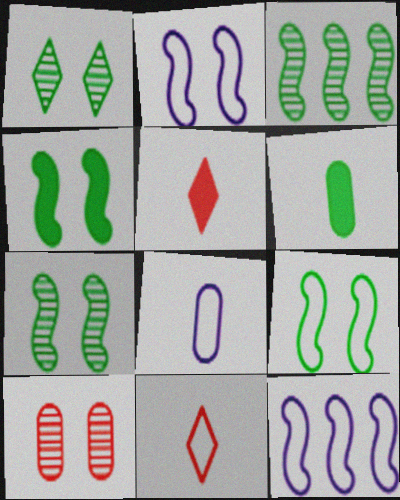[[4, 7, 9]]